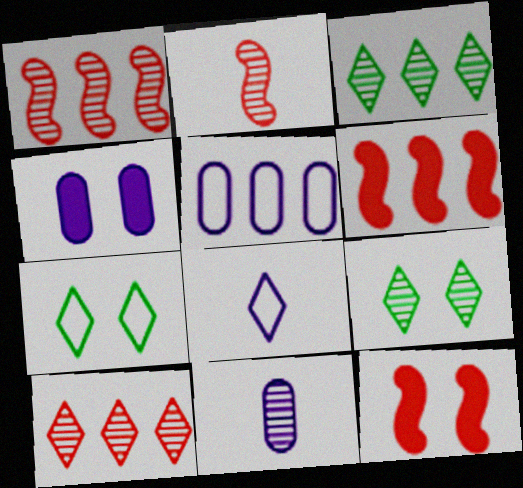[[1, 9, 11], 
[3, 5, 6], 
[4, 5, 11], 
[6, 7, 11]]